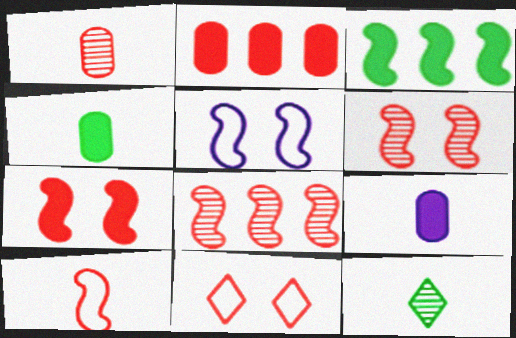[[2, 5, 12], 
[7, 8, 10], 
[9, 10, 12]]